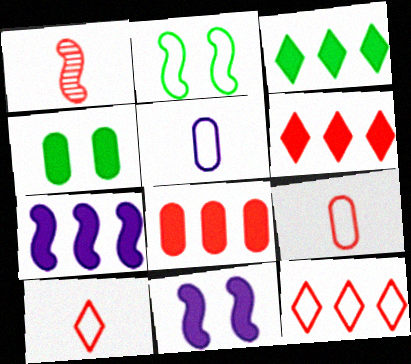[[1, 2, 7], 
[2, 5, 12], 
[3, 7, 8]]